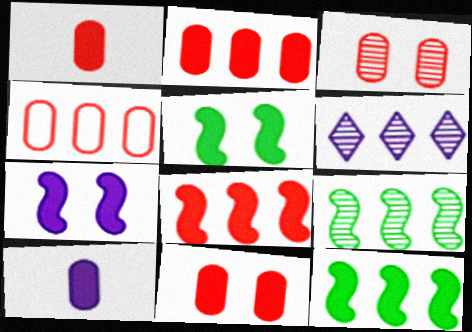[[1, 2, 11], 
[1, 3, 4], 
[4, 6, 12]]